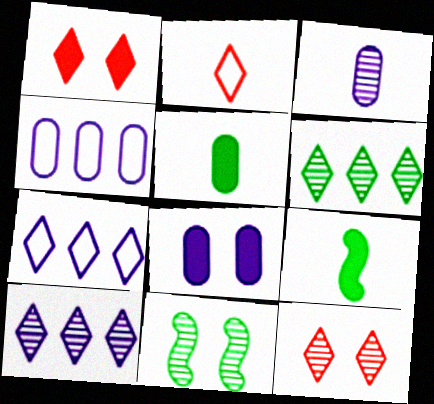[[2, 3, 9], 
[3, 4, 8], 
[4, 9, 12]]